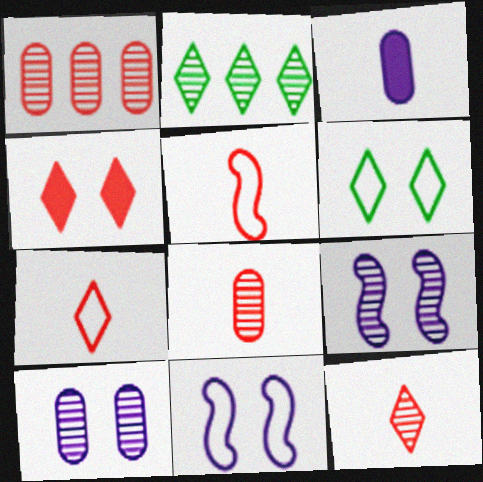[[1, 4, 5], 
[2, 8, 9]]